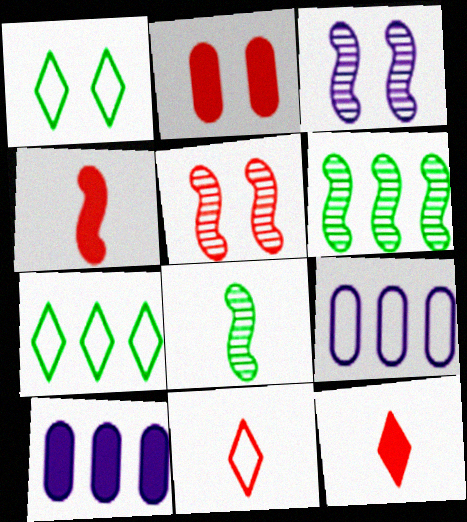[[1, 2, 3]]